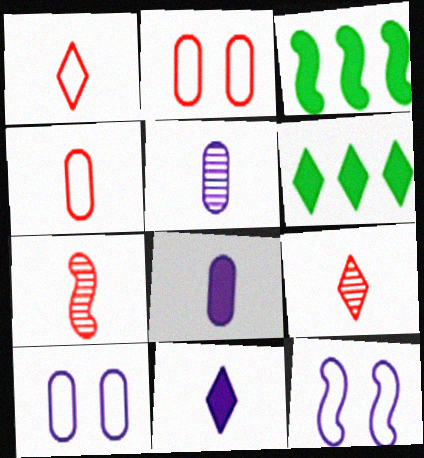[[3, 7, 12], 
[3, 9, 10], 
[6, 7, 10]]